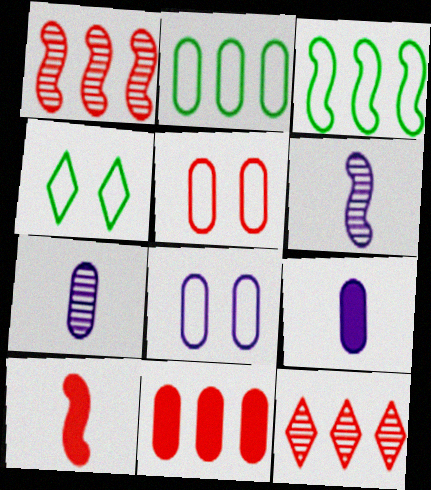[[1, 4, 9], 
[4, 6, 11], 
[5, 10, 12]]